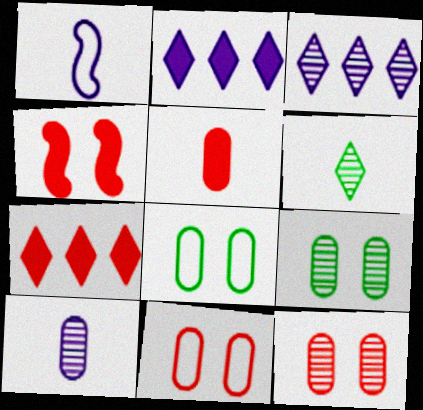[[1, 5, 6], 
[1, 7, 9], 
[4, 5, 7]]